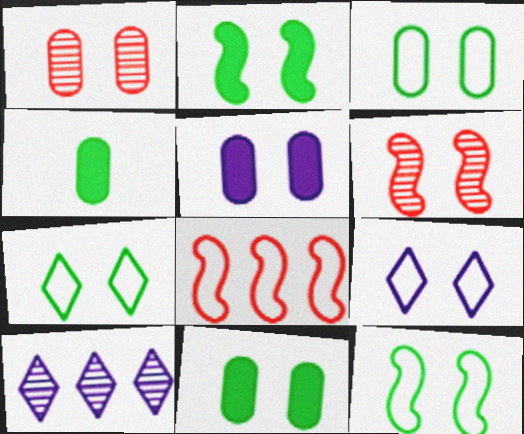[[1, 2, 9], 
[1, 3, 5], 
[3, 7, 12], 
[5, 6, 7], 
[6, 9, 11]]